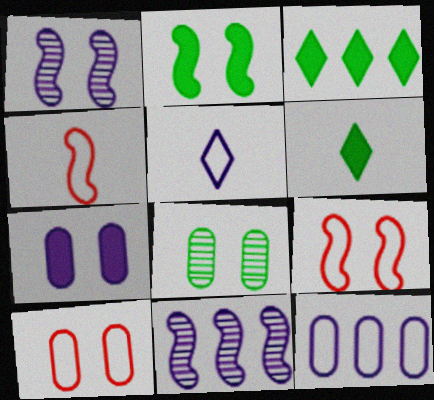[[1, 2, 9], 
[2, 4, 11], 
[5, 7, 11], 
[6, 10, 11], 
[7, 8, 10]]